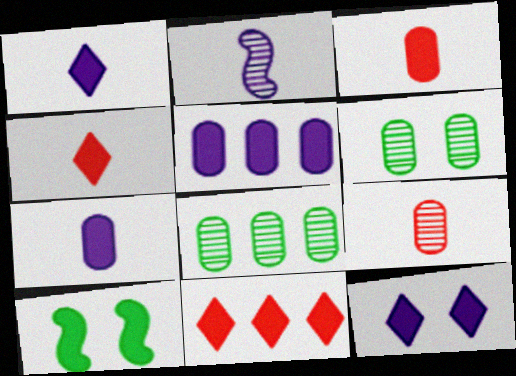[[4, 5, 10], 
[7, 10, 11]]